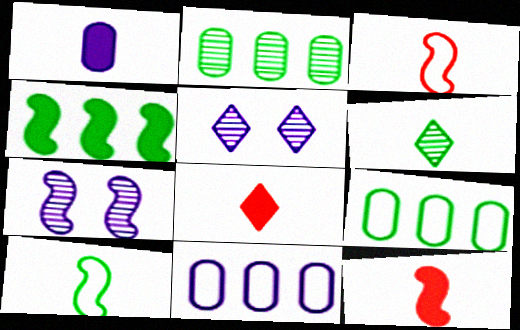[[1, 3, 6], 
[3, 4, 7], 
[5, 9, 12], 
[7, 8, 9]]